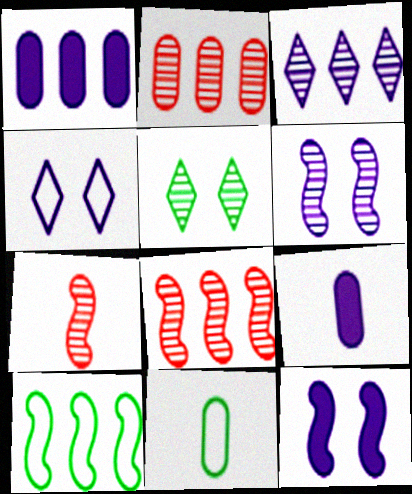[[7, 10, 12]]